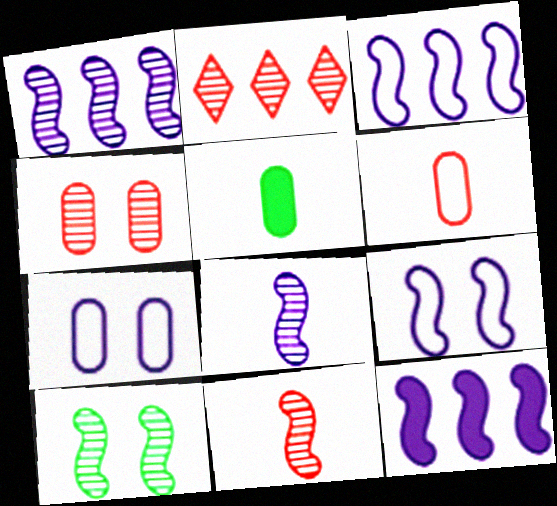[[1, 3, 12], 
[1, 10, 11], 
[2, 4, 11], 
[2, 5, 9], 
[8, 9, 12]]